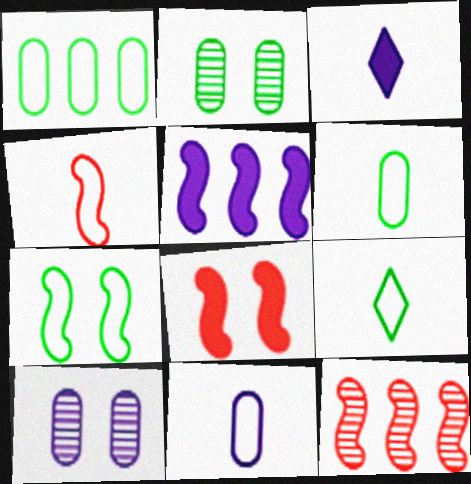[[1, 7, 9], 
[4, 8, 12], 
[4, 9, 11]]